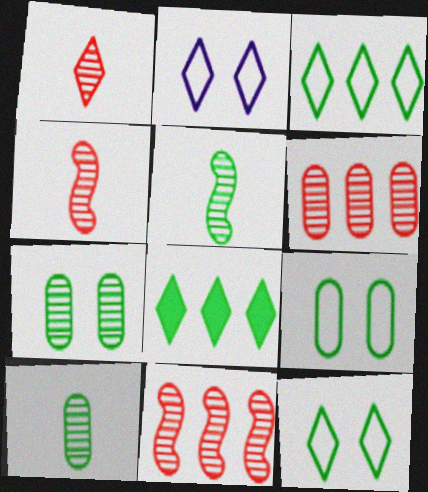[[1, 2, 8], 
[5, 8, 9]]